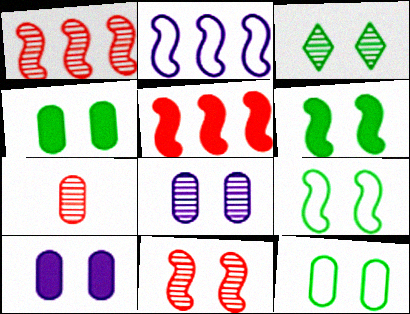[[3, 4, 9], 
[3, 6, 12], 
[3, 8, 11]]